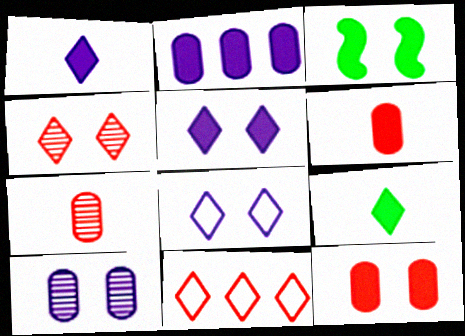[[3, 5, 12]]